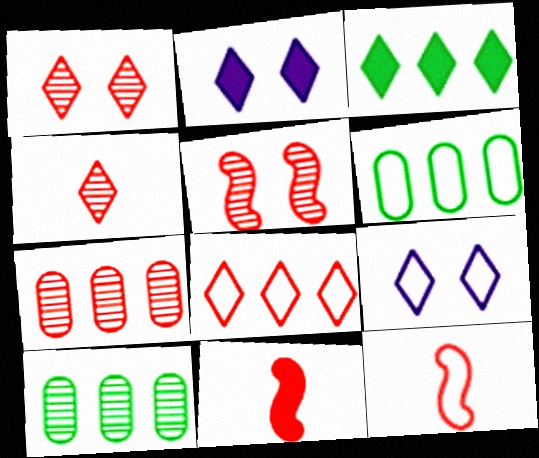[[2, 10, 12], 
[3, 4, 9], 
[4, 5, 7], 
[6, 9, 12], 
[9, 10, 11]]